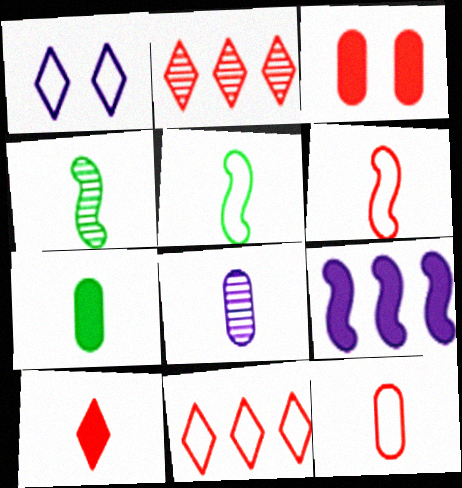[[1, 8, 9], 
[2, 3, 6], 
[5, 8, 10], 
[7, 8, 12]]